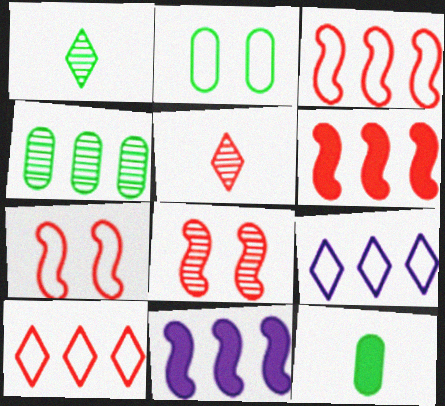[[2, 4, 12], 
[2, 5, 11], 
[4, 6, 9], 
[4, 10, 11], 
[8, 9, 12]]